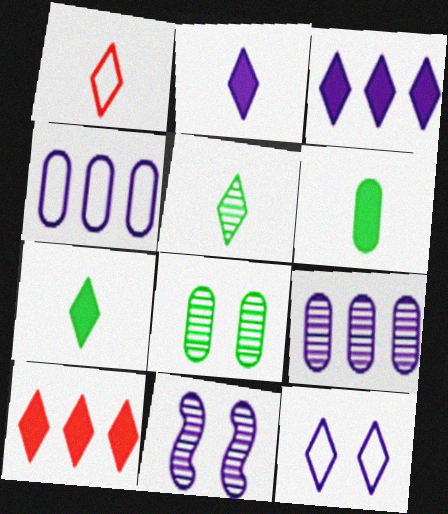[[1, 2, 5], 
[2, 4, 11], 
[5, 10, 12]]